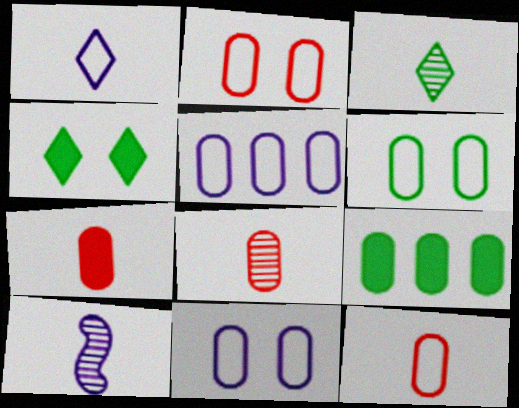[[2, 6, 11], 
[3, 8, 10], 
[5, 6, 12], 
[7, 8, 12], 
[8, 9, 11]]